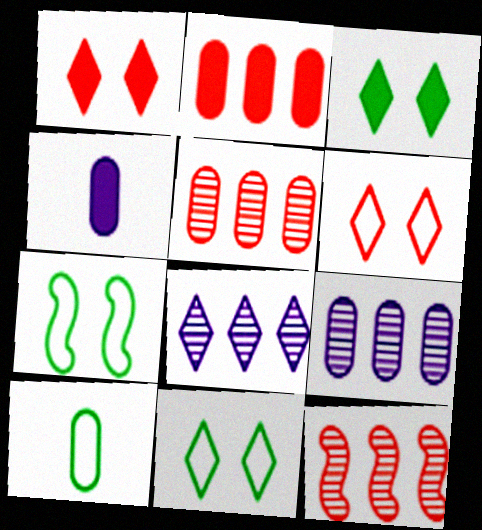[[4, 11, 12]]